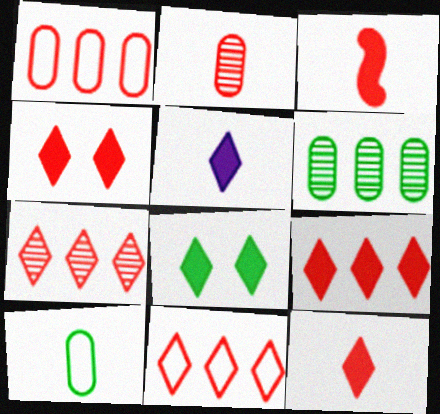[[4, 9, 12], 
[5, 8, 9], 
[7, 9, 11]]